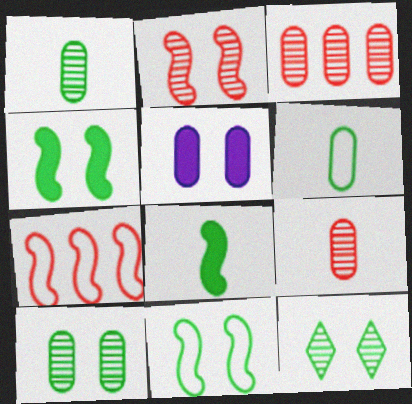[[3, 5, 6]]